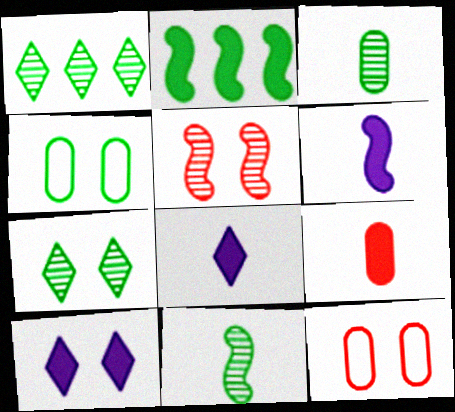[[1, 6, 12], 
[2, 9, 10], 
[4, 5, 10]]